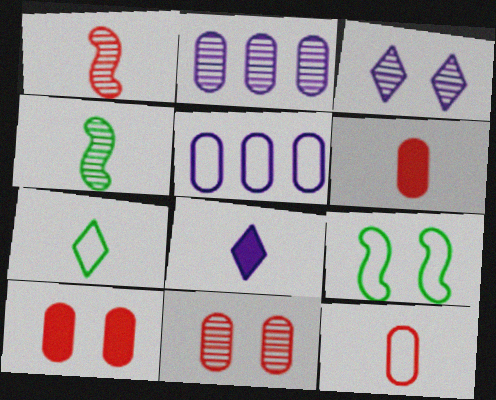[[3, 9, 10], 
[4, 8, 12]]